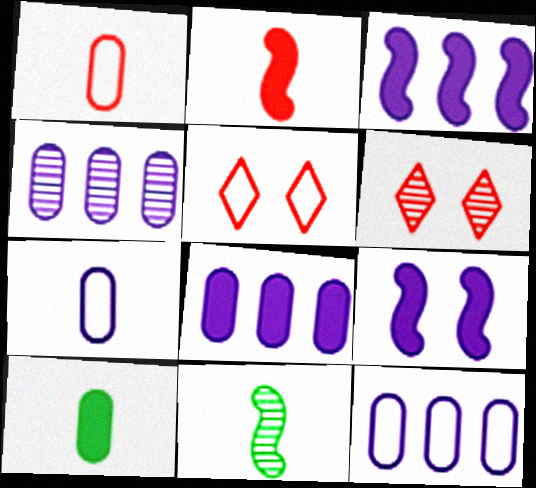[[4, 6, 11], 
[4, 8, 12], 
[5, 8, 11]]